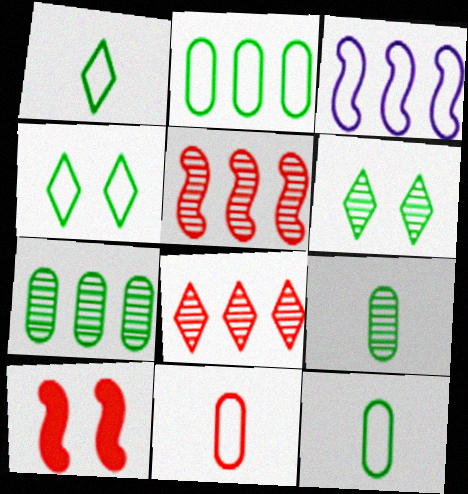[[3, 4, 11], 
[8, 10, 11]]